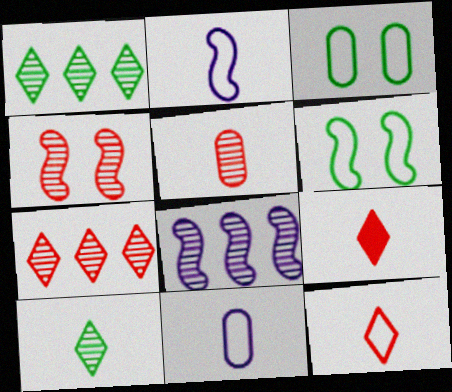[[3, 8, 9], 
[4, 5, 7]]